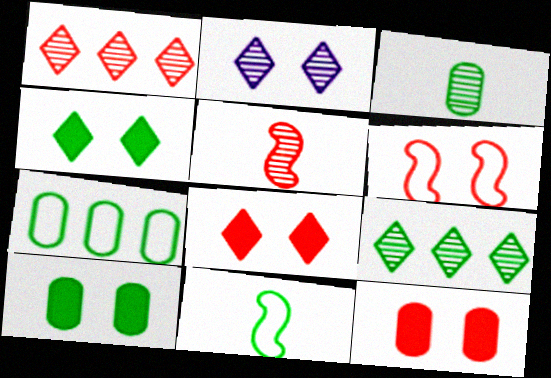[[2, 6, 10], 
[3, 7, 10], 
[9, 10, 11]]